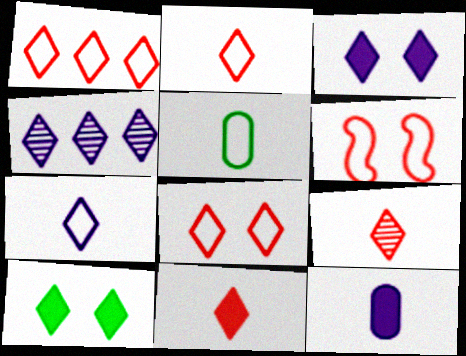[[1, 2, 8], 
[2, 4, 10], 
[2, 9, 11], 
[3, 4, 7]]